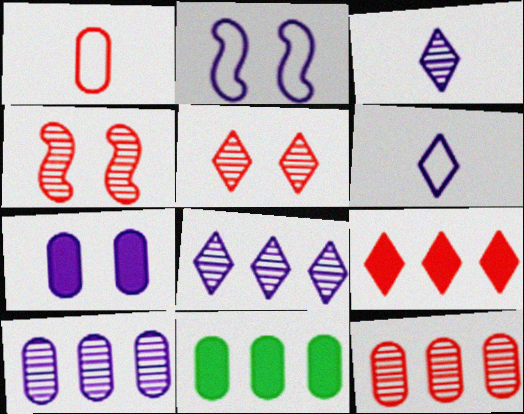[[1, 4, 9], 
[4, 6, 11]]